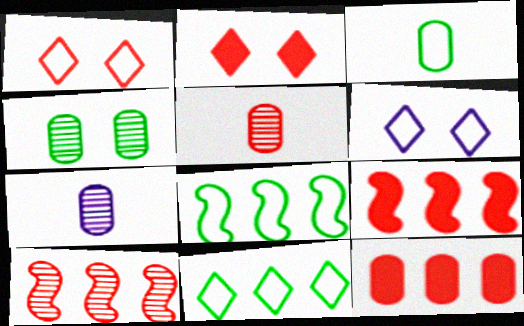[[1, 5, 9], 
[2, 7, 8]]